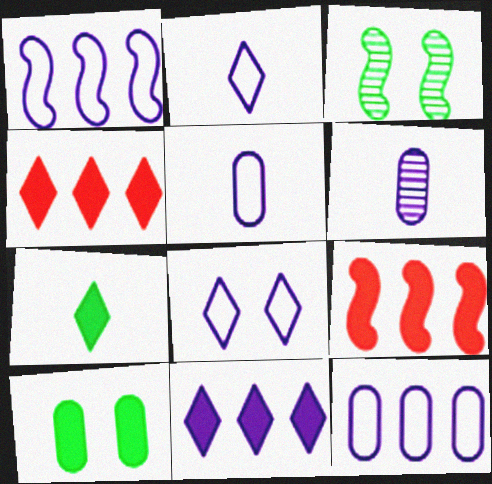[[1, 5, 8], 
[3, 4, 5]]